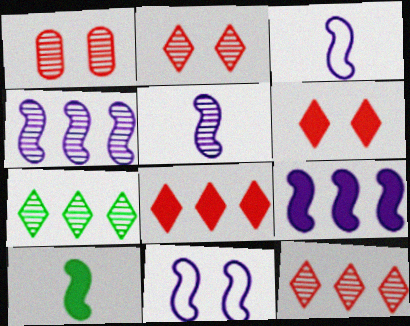[[1, 5, 7], 
[5, 9, 11]]